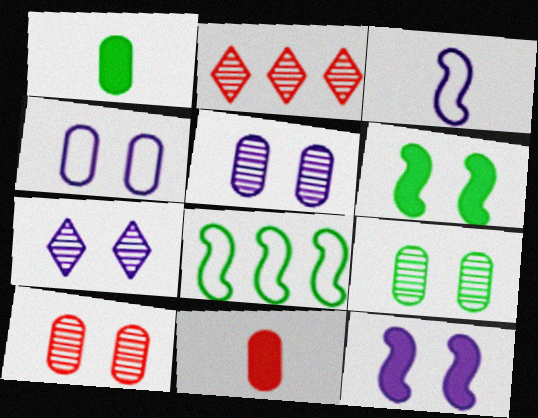[[4, 7, 12], 
[5, 9, 10], 
[7, 8, 11]]